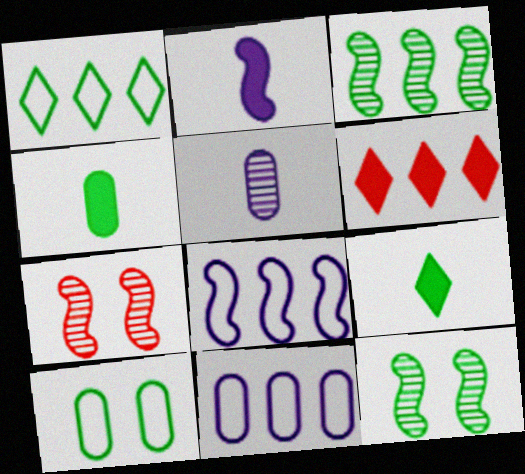[[1, 4, 12], 
[3, 6, 11], 
[3, 9, 10], 
[7, 9, 11]]